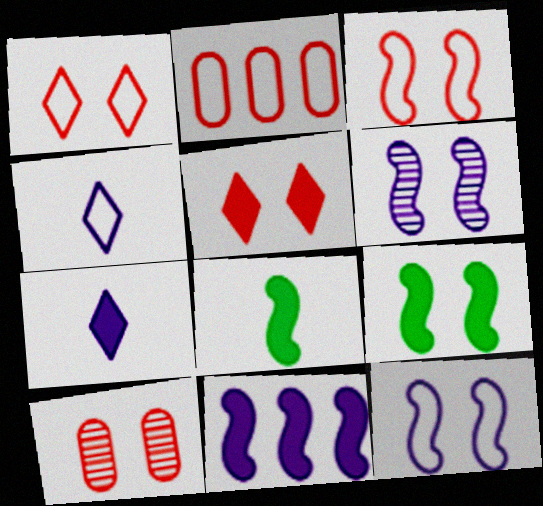[[3, 5, 10], 
[3, 6, 9]]